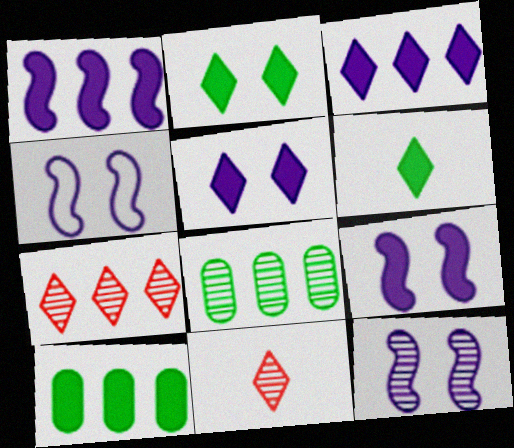[[4, 9, 12], 
[4, 10, 11], 
[8, 11, 12]]